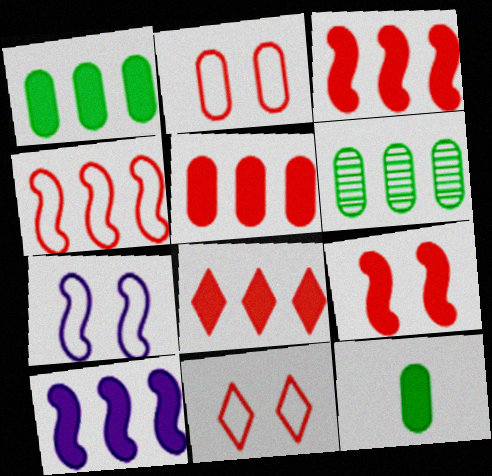[[1, 8, 10], 
[3, 5, 8]]